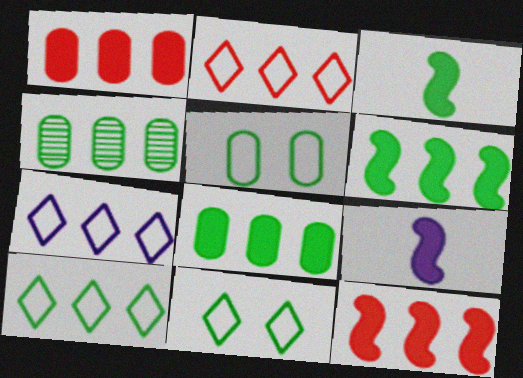[[2, 7, 10], 
[3, 4, 11], 
[4, 6, 10], 
[4, 7, 12]]